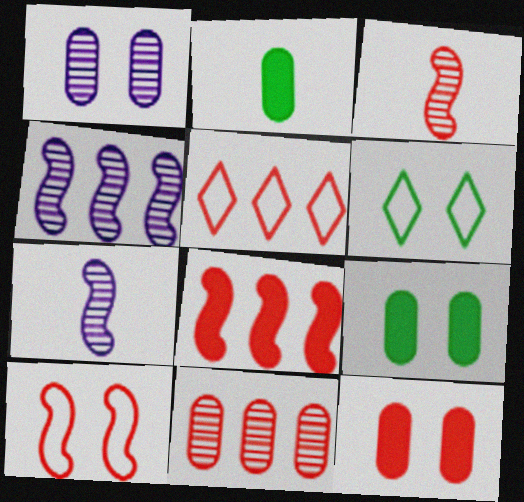[[3, 5, 12], 
[3, 8, 10], 
[5, 7, 9], 
[5, 8, 11]]